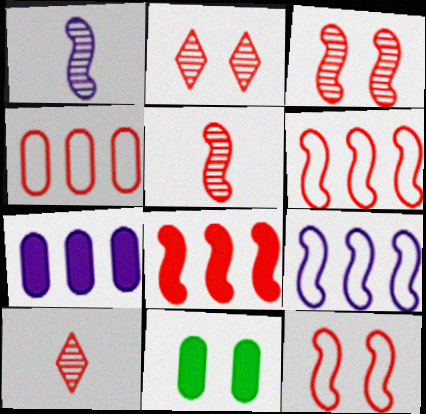[[5, 8, 12], 
[9, 10, 11]]